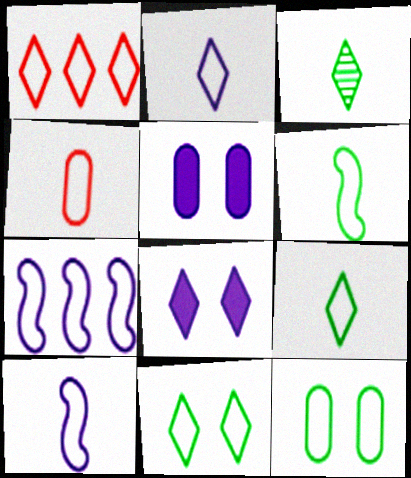[[1, 2, 11], 
[1, 3, 8], 
[1, 10, 12], 
[2, 4, 6], 
[4, 7, 11], 
[4, 9, 10]]